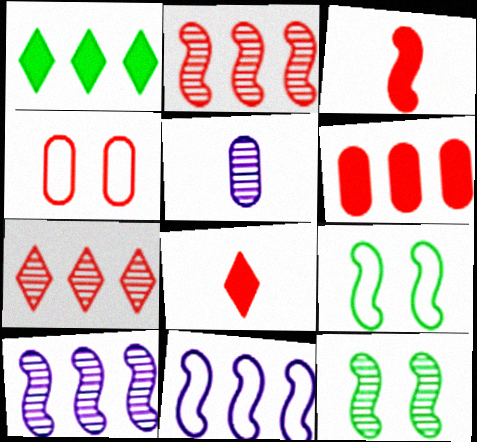[[2, 4, 8], 
[3, 4, 7], 
[3, 9, 10], 
[3, 11, 12], 
[5, 7, 12]]